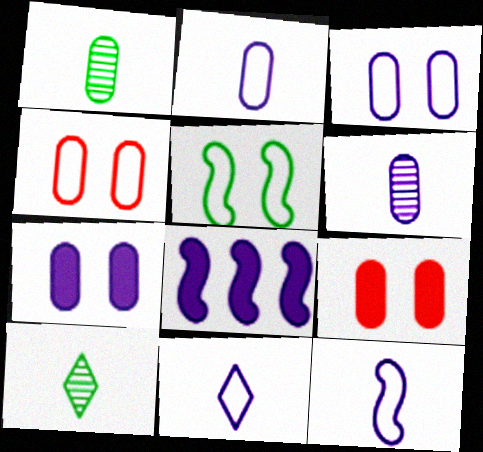[[2, 11, 12], 
[4, 8, 10]]